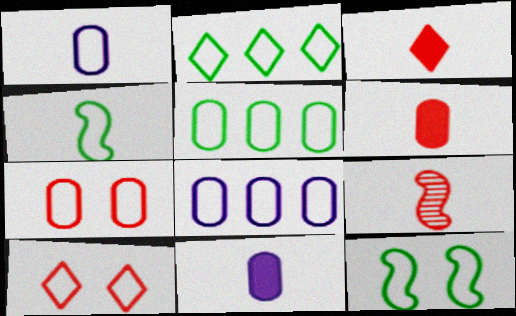[[1, 5, 7], 
[4, 8, 10]]